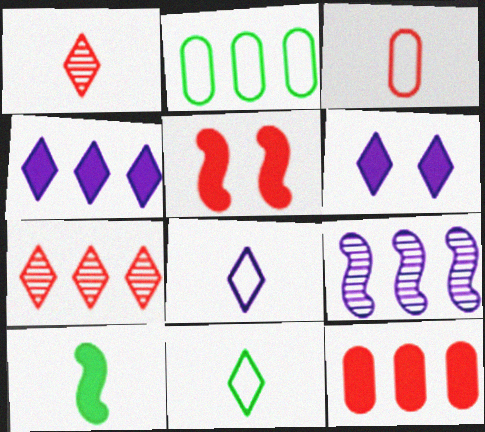[[3, 5, 7], 
[6, 7, 11], 
[6, 10, 12]]